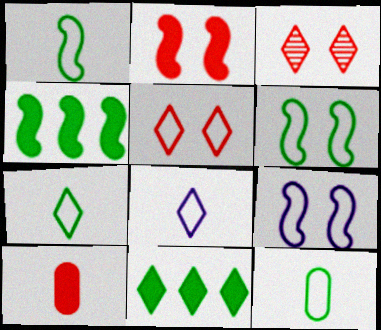[[1, 7, 12], 
[3, 8, 11]]